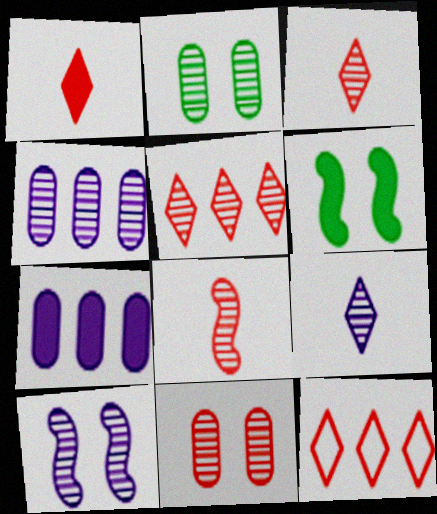[[1, 6, 7], 
[4, 9, 10], 
[5, 8, 11]]